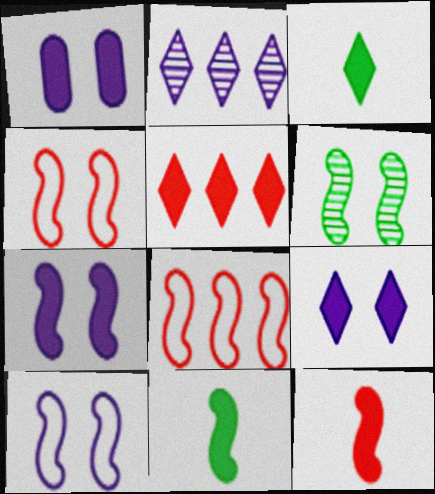[[1, 5, 11], 
[1, 7, 9], 
[3, 5, 9], 
[4, 6, 7]]